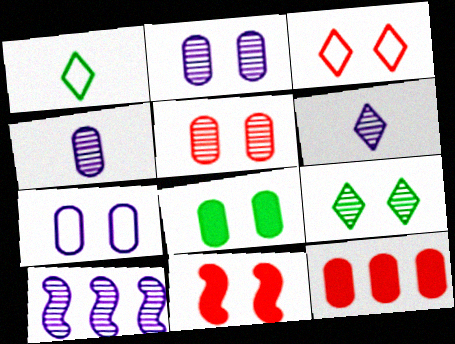[[2, 6, 10], 
[3, 5, 11], 
[5, 7, 8], 
[7, 9, 11]]